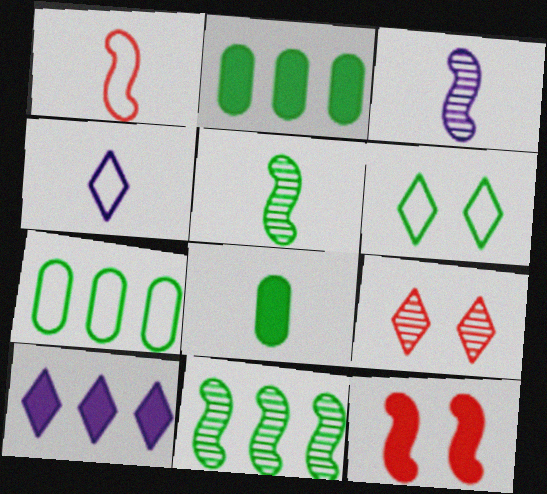[[2, 5, 6], 
[6, 8, 11], 
[8, 10, 12]]